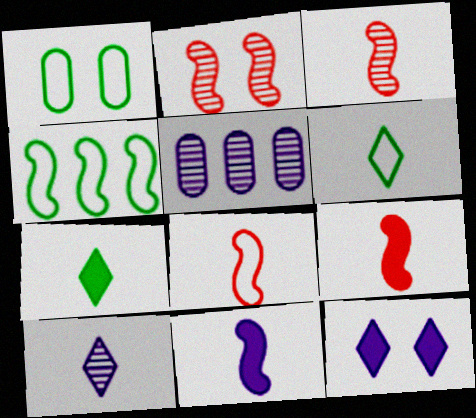[[1, 2, 12], 
[1, 4, 6], 
[2, 4, 11], 
[3, 8, 9]]